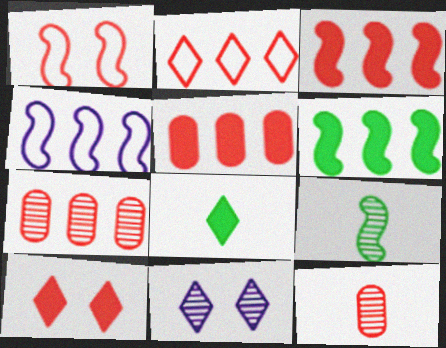[[2, 3, 7], 
[2, 8, 11], 
[7, 9, 11]]